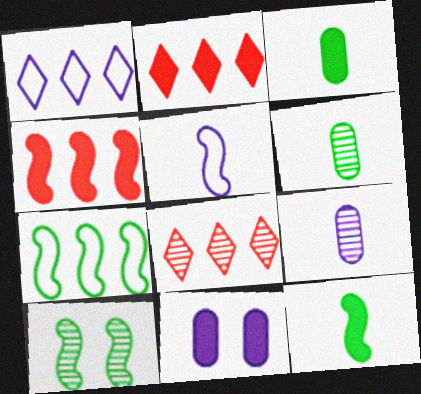[[2, 11, 12], 
[4, 5, 10], 
[7, 10, 12], 
[8, 9, 10]]